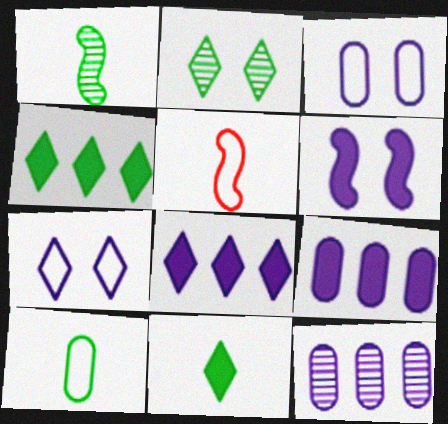[[1, 10, 11], 
[2, 5, 9]]